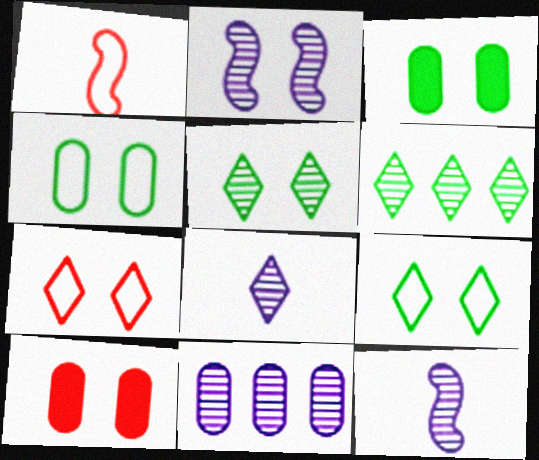[[2, 3, 7], 
[2, 8, 11], 
[2, 9, 10]]